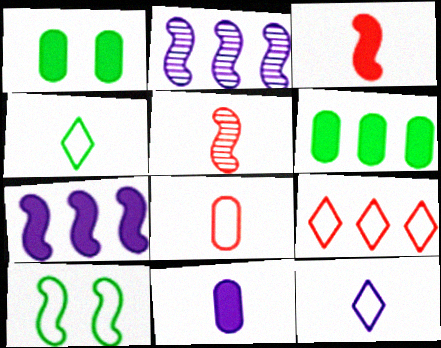[[2, 3, 10], 
[2, 6, 9], 
[4, 5, 11], 
[5, 7, 10]]